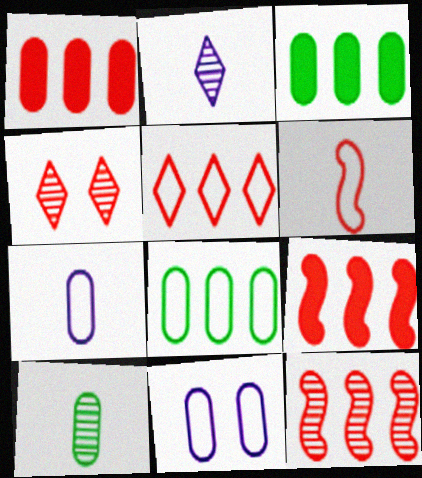[[1, 4, 6], 
[1, 5, 12], 
[1, 10, 11]]